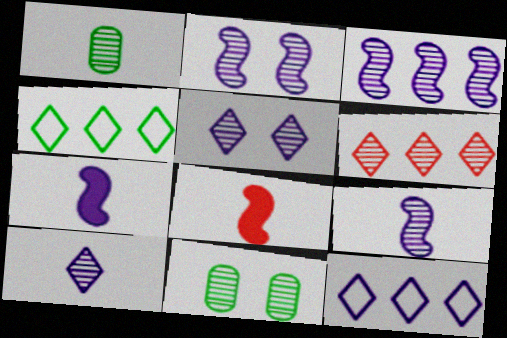[[1, 2, 6], 
[2, 3, 9], 
[6, 9, 11], 
[8, 11, 12]]